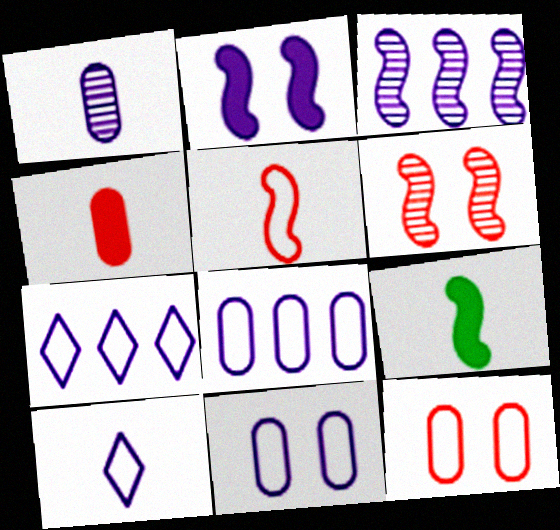[[1, 2, 7]]